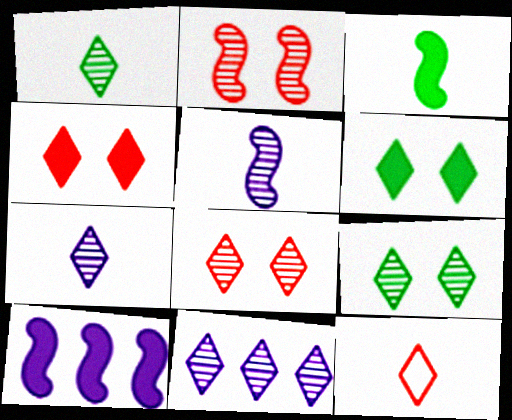[[1, 8, 11], 
[6, 11, 12]]